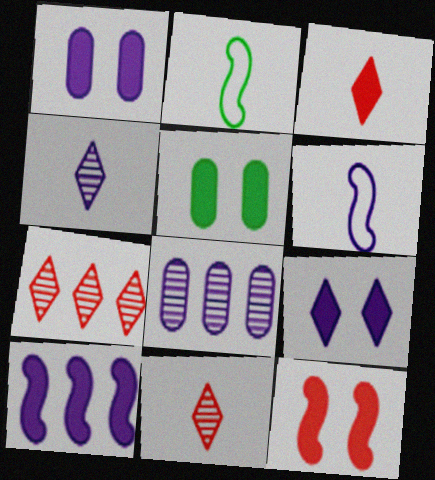[[1, 2, 7], 
[3, 5, 10], 
[5, 6, 7], 
[5, 9, 12], 
[6, 8, 9]]